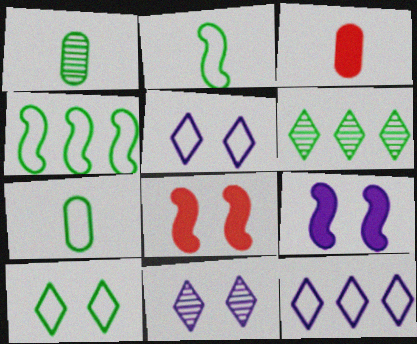[[1, 8, 12], 
[3, 4, 11], 
[4, 7, 10]]